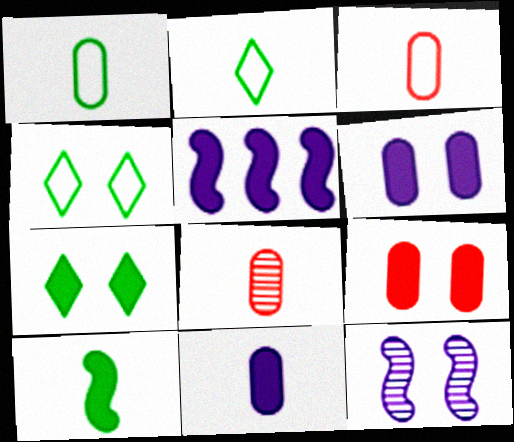[[1, 8, 11], 
[4, 5, 8], 
[4, 9, 12]]